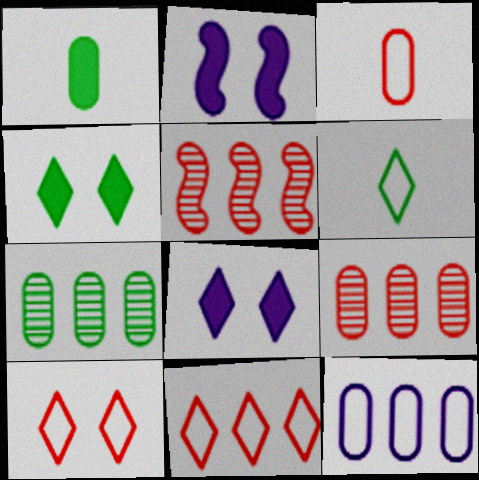[[2, 6, 9]]